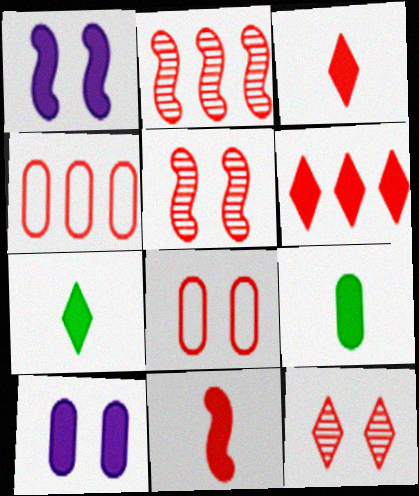[[1, 6, 9], 
[2, 3, 8], 
[2, 4, 6], 
[3, 4, 5], 
[4, 11, 12]]